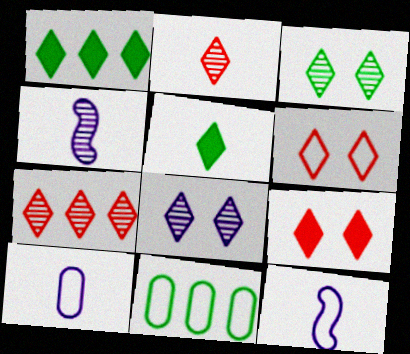[[4, 9, 11], 
[6, 11, 12]]